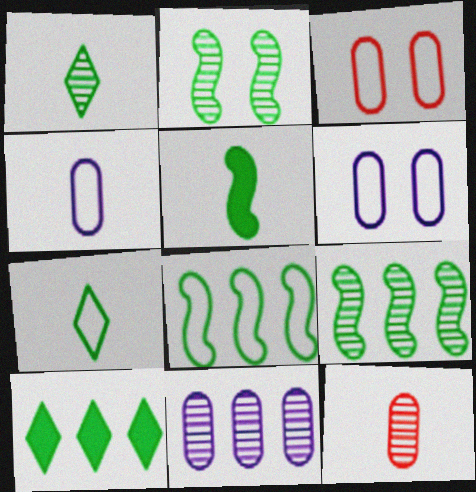[[2, 5, 8]]